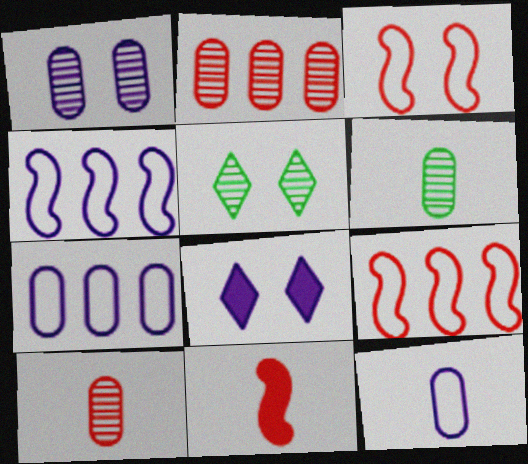[[1, 2, 6], 
[5, 7, 11], 
[6, 8, 9]]